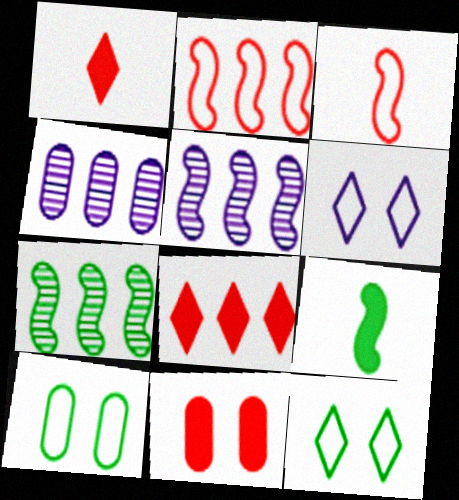[[1, 5, 10]]